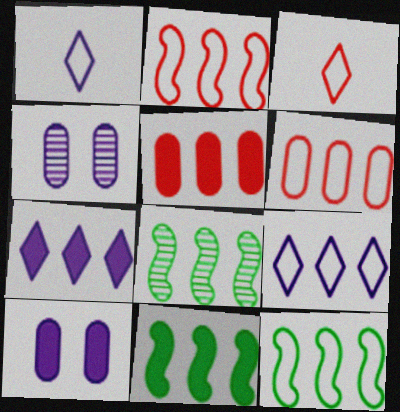[[3, 4, 11], 
[3, 8, 10], 
[5, 7, 11], 
[5, 8, 9], 
[6, 7, 8], 
[6, 9, 12], 
[8, 11, 12]]